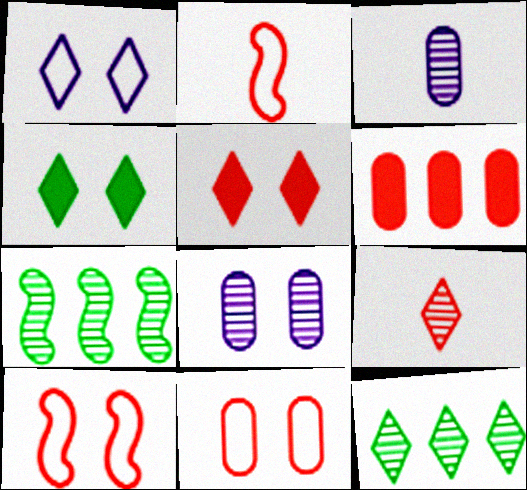[[4, 8, 10], 
[6, 9, 10], 
[7, 8, 9]]